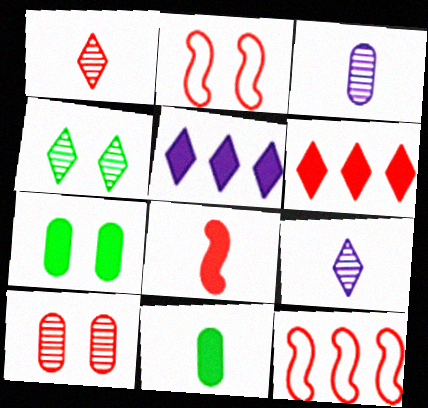[[5, 7, 8], 
[7, 9, 12]]